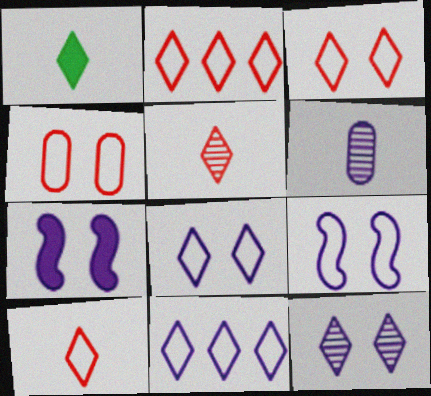[[1, 2, 12], 
[2, 3, 10], 
[6, 7, 11]]